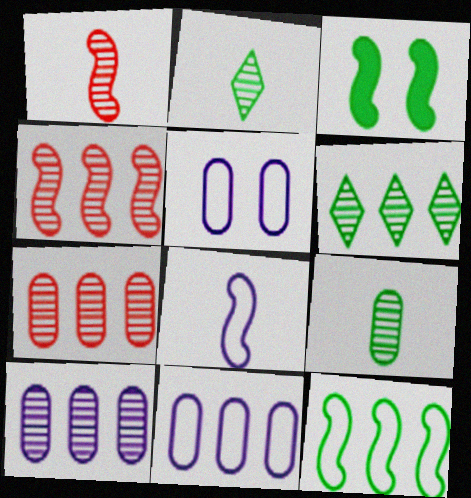[[3, 4, 8], 
[4, 6, 10]]